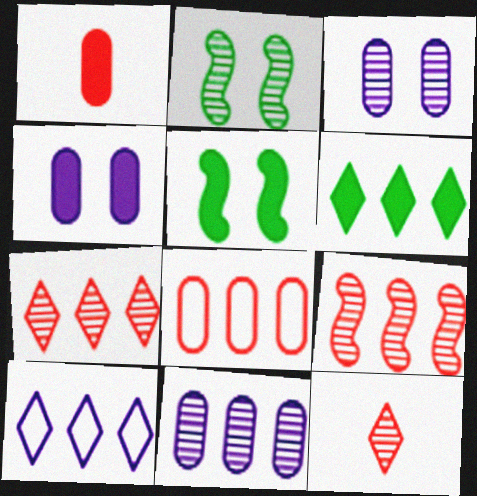[[1, 2, 10], 
[2, 11, 12], 
[6, 7, 10]]